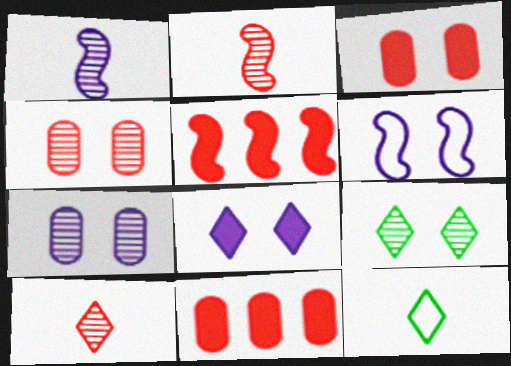[[3, 6, 9], 
[5, 7, 12], 
[6, 7, 8]]